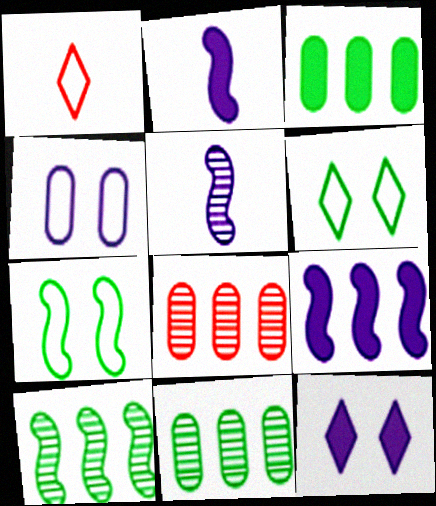[[2, 6, 8]]